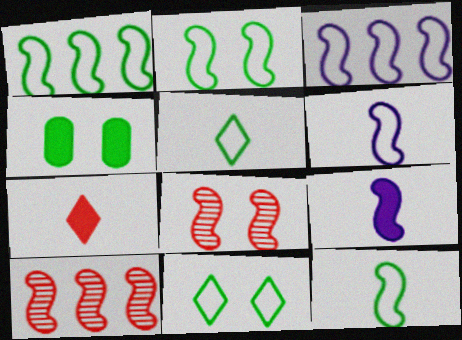[[1, 2, 12], 
[1, 8, 9], 
[2, 9, 10]]